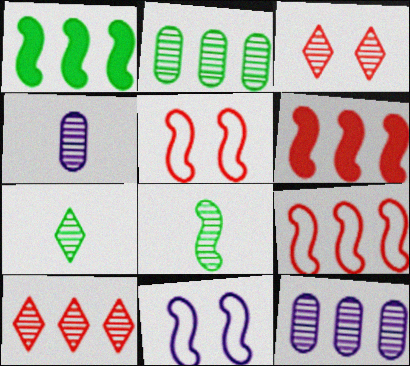[[3, 8, 12], 
[6, 8, 11]]